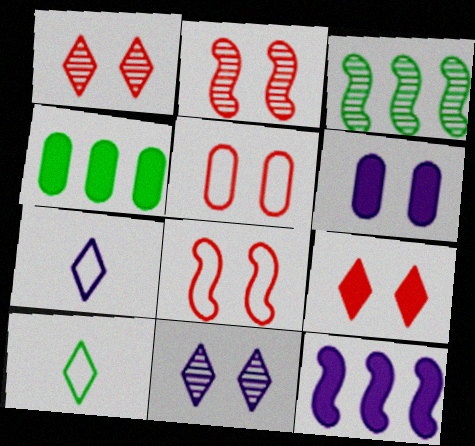[[2, 4, 7], 
[2, 5, 9]]